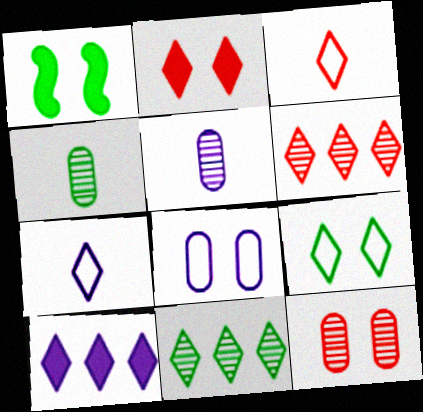[[2, 3, 6], 
[2, 7, 11]]